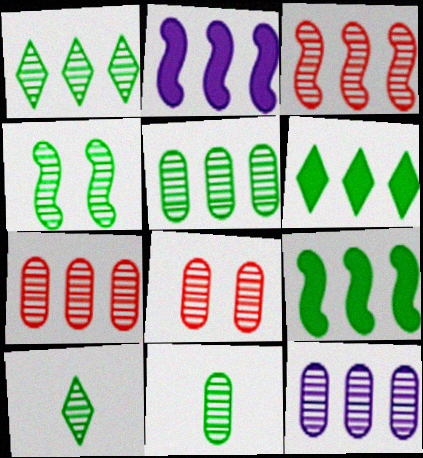[[1, 3, 12], 
[1, 4, 11], 
[4, 5, 10], 
[5, 7, 12], 
[8, 11, 12]]